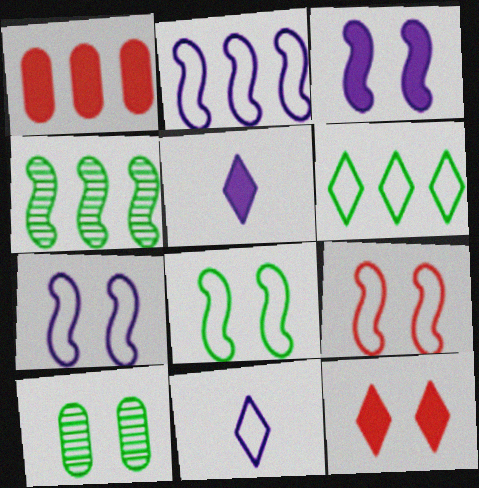[[7, 8, 9], 
[7, 10, 12]]